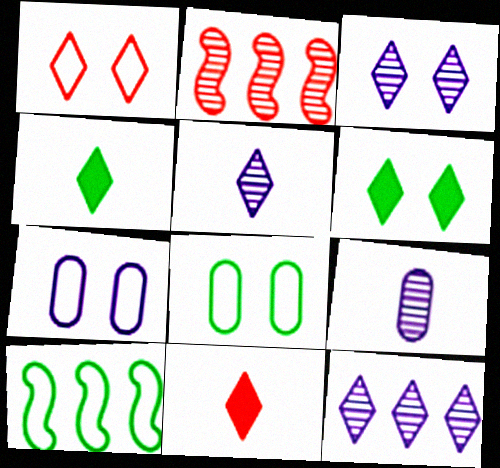[[1, 3, 6], 
[1, 4, 12], 
[2, 4, 7], 
[3, 5, 12]]